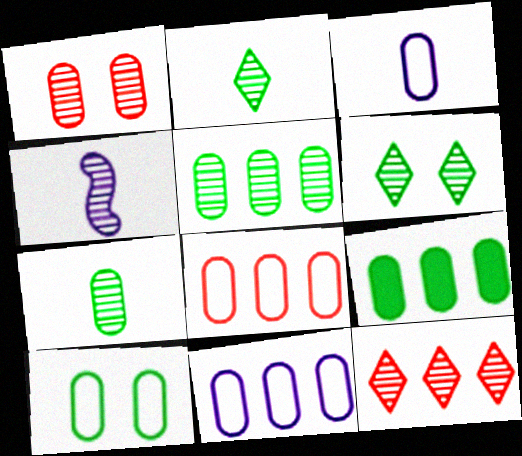[[1, 3, 9], 
[3, 8, 10], 
[7, 9, 10]]